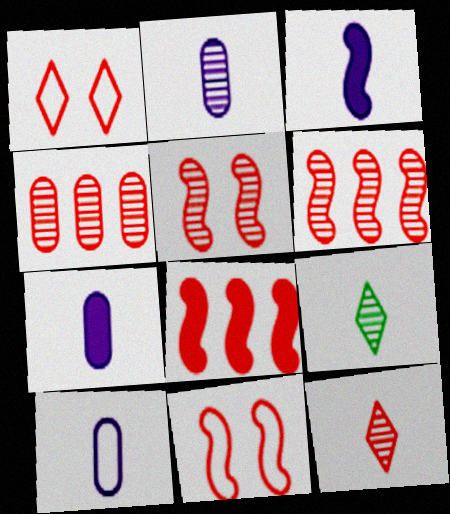[[2, 7, 10], 
[4, 5, 12]]